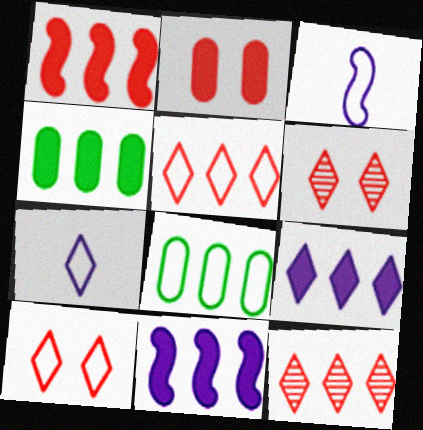[[1, 4, 9], 
[3, 4, 6], 
[3, 8, 10], 
[8, 11, 12]]